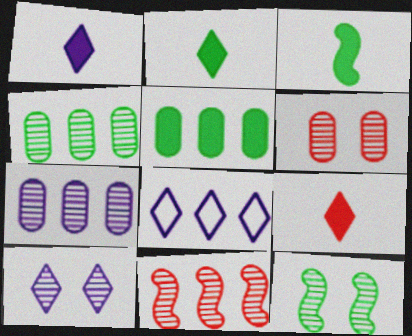[[1, 2, 9], 
[1, 8, 10], 
[3, 6, 8], 
[5, 8, 11], 
[6, 10, 12]]